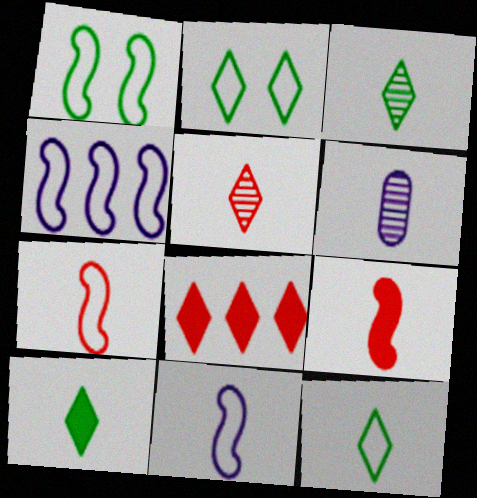[[1, 4, 7], 
[1, 6, 8], 
[3, 10, 12], 
[6, 7, 10], 
[6, 9, 12]]